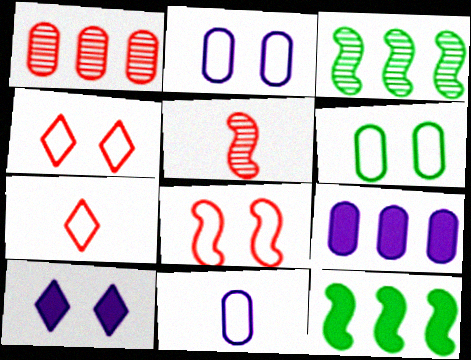[]